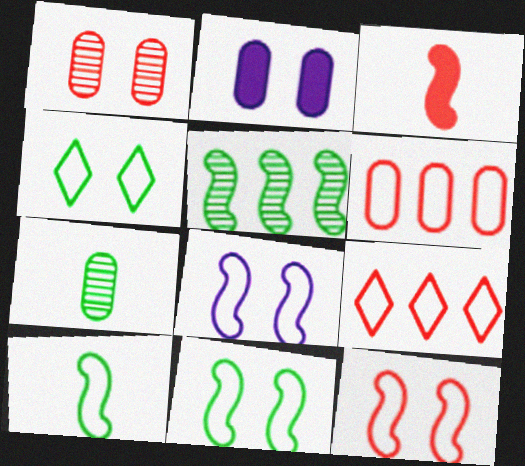[[1, 3, 9], 
[2, 6, 7], 
[3, 5, 8], 
[8, 11, 12]]